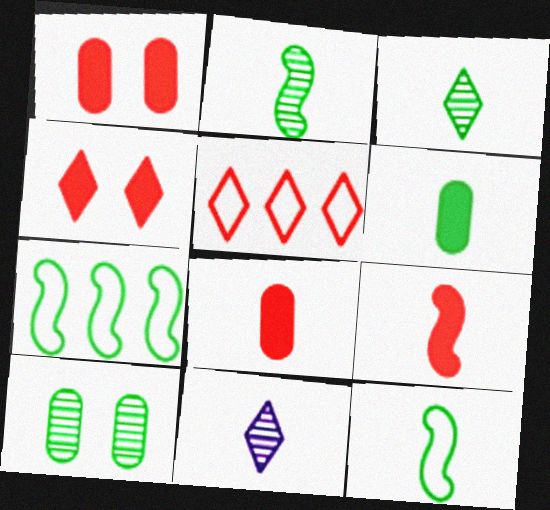[[1, 7, 11], 
[3, 6, 12], 
[8, 11, 12]]